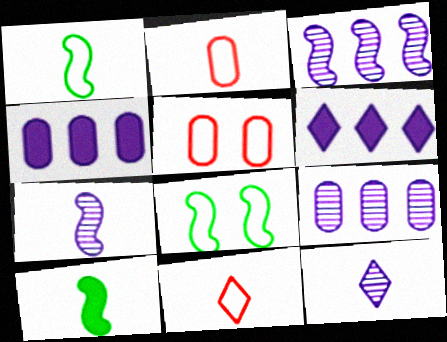[[2, 10, 12]]